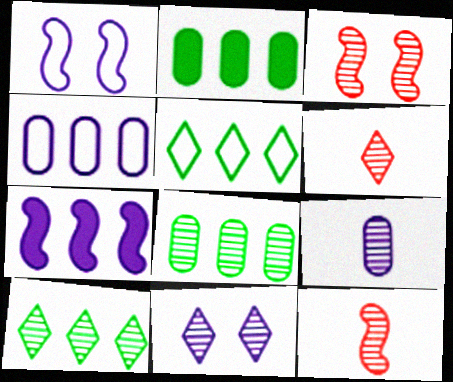[[1, 2, 6], 
[3, 9, 10], 
[6, 10, 11], 
[8, 11, 12]]